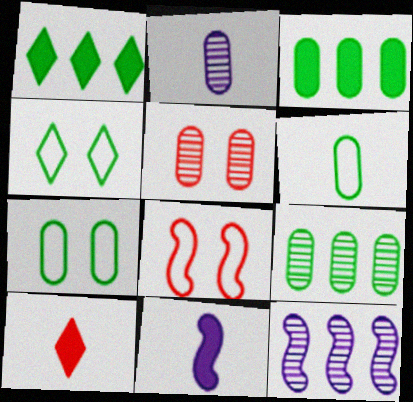[[1, 2, 8], 
[2, 5, 9], 
[7, 10, 12]]